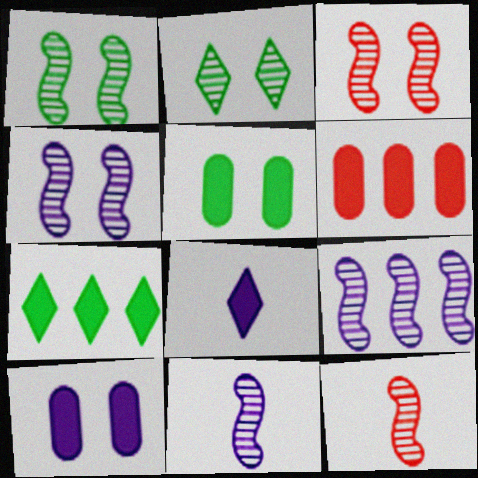[[1, 3, 4], 
[1, 9, 12], 
[4, 9, 11]]